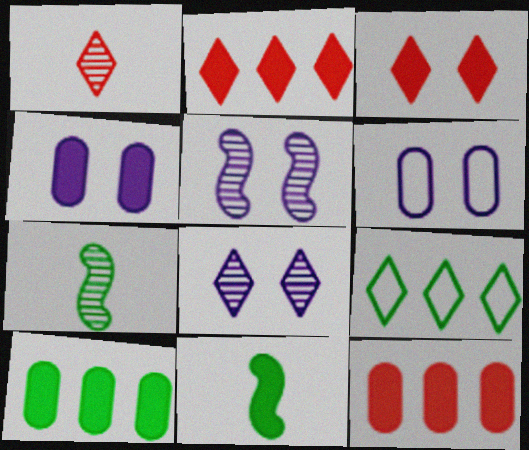[[2, 4, 11], 
[2, 6, 7]]